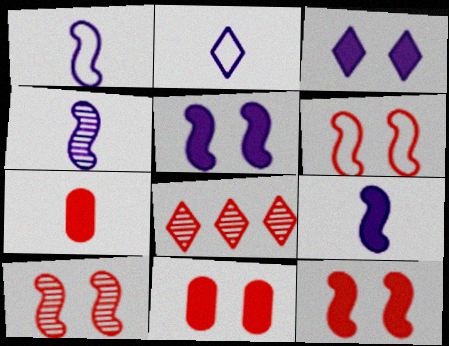[[1, 4, 9], 
[6, 7, 8], 
[6, 10, 12]]